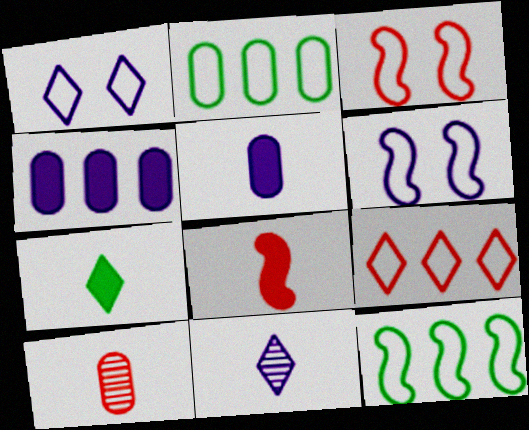[[4, 6, 11], 
[5, 7, 8]]